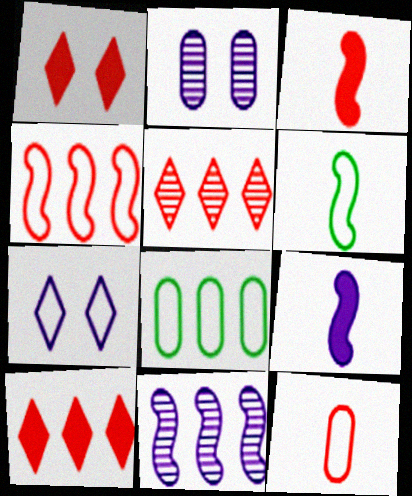[[2, 6, 10], 
[8, 10, 11]]